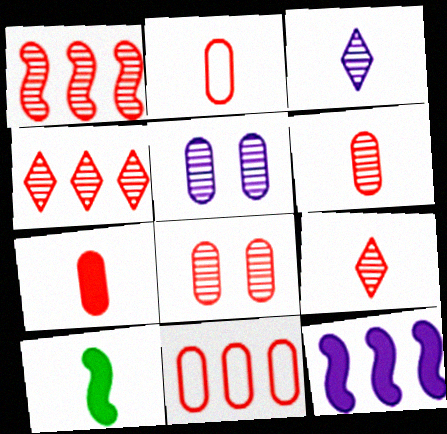[[1, 8, 9], 
[2, 3, 10], 
[2, 6, 7], 
[7, 8, 11]]